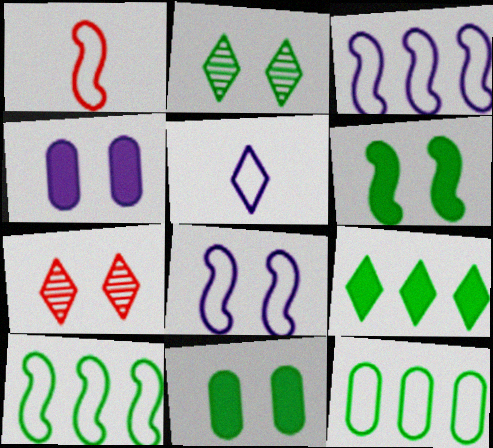[[1, 8, 10], 
[5, 7, 9], 
[7, 8, 11]]